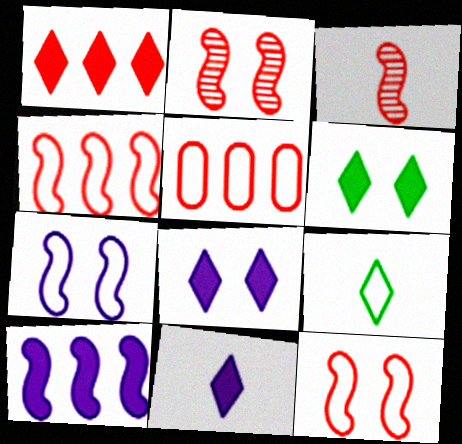[[1, 6, 11], 
[5, 7, 9]]